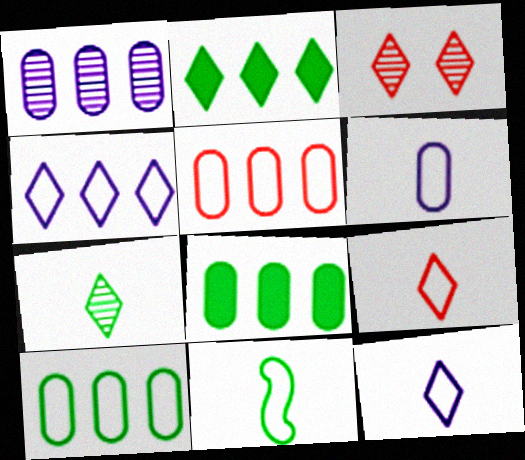[[1, 5, 8], 
[2, 3, 12], 
[6, 9, 11]]